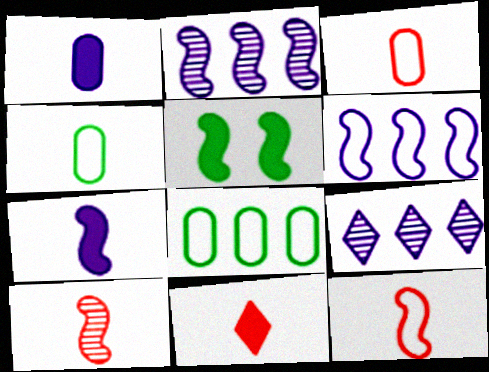[[2, 5, 12], 
[3, 5, 9], 
[3, 10, 11], 
[5, 6, 10]]